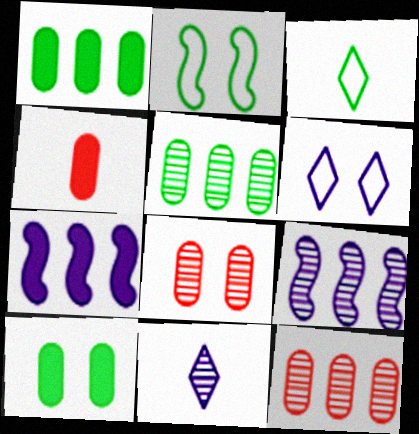[[3, 7, 8]]